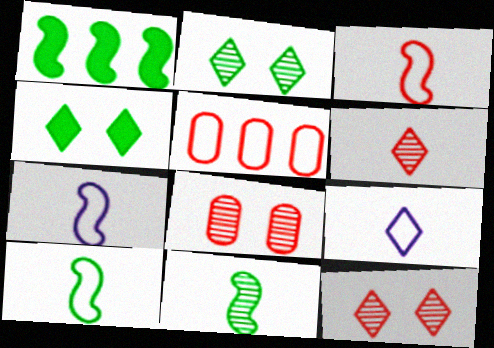[[1, 8, 9], 
[3, 7, 10]]